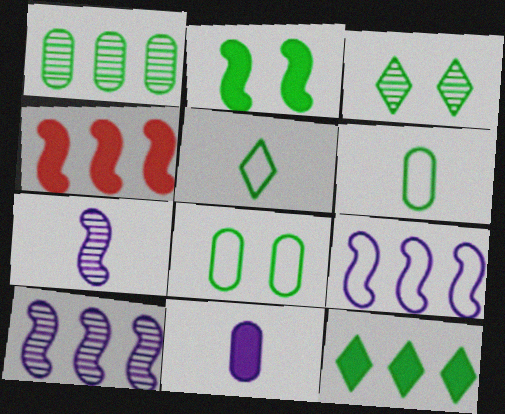[[1, 2, 5], 
[2, 3, 8], 
[3, 5, 12]]